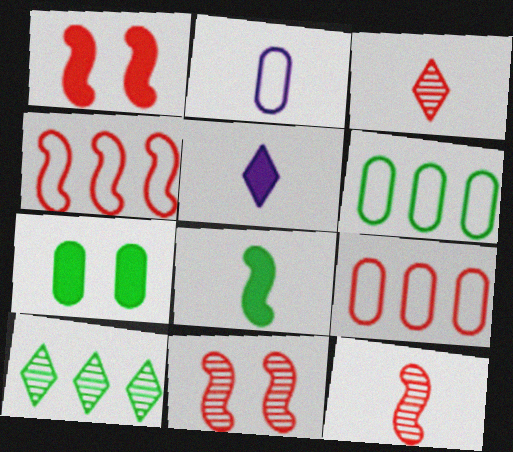[[1, 2, 10], 
[1, 3, 9], 
[1, 4, 12], 
[2, 3, 8], 
[5, 6, 11]]